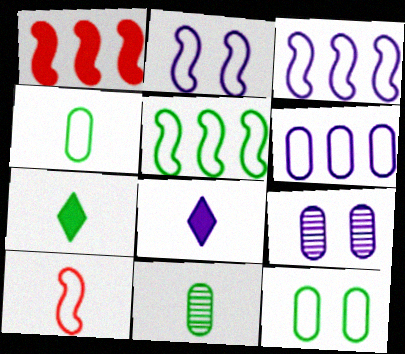[[2, 5, 10], 
[3, 8, 9], 
[8, 10, 11]]